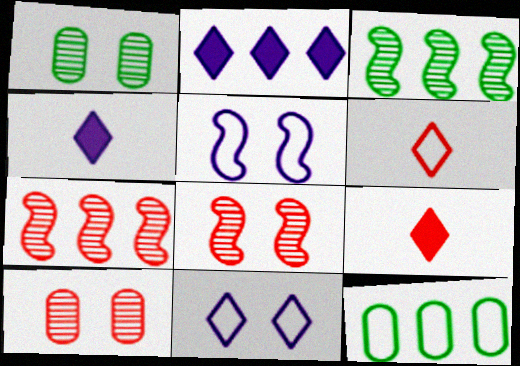[[2, 7, 12], 
[4, 8, 12], 
[5, 6, 12]]